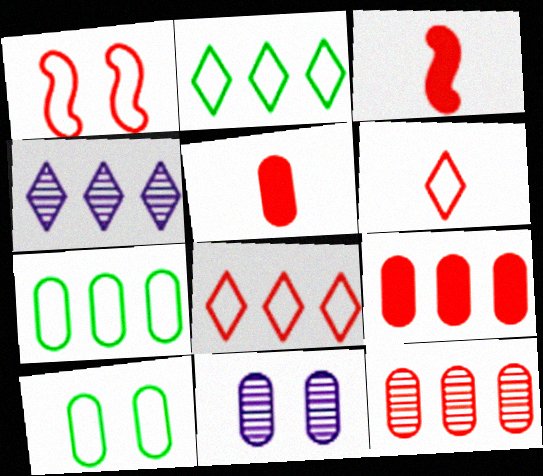[[2, 3, 11], 
[3, 4, 10], 
[5, 7, 11]]